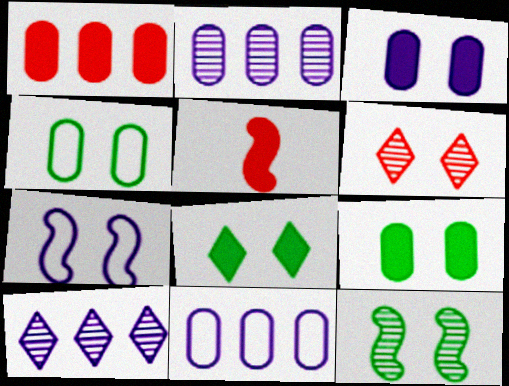[[4, 5, 10], 
[4, 8, 12], 
[6, 7, 9]]